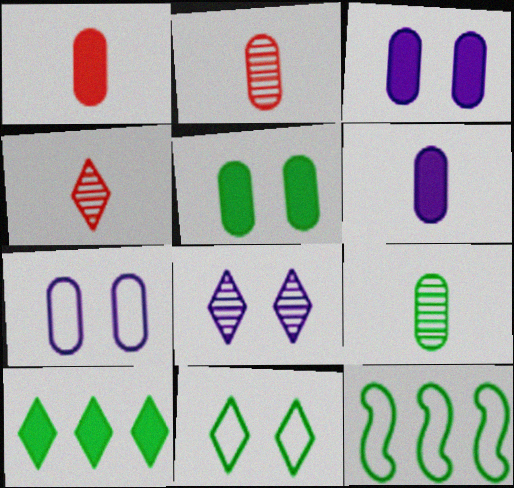[[1, 8, 12], 
[3, 4, 12]]